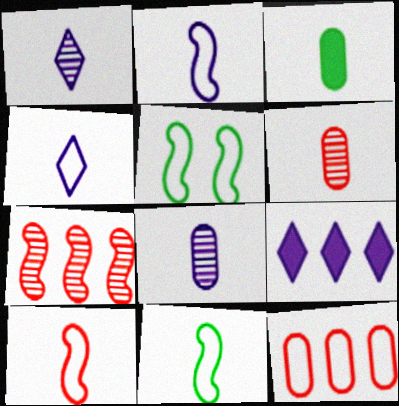[[1, 3, 10], 
[2, 10, 11], 
[4, 5, 12], 
[5, 6, 9]]